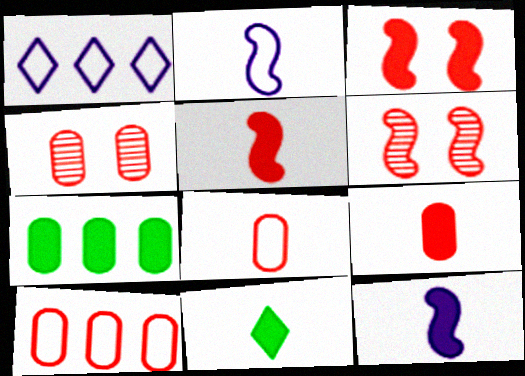[[4, 9, 10], 
[9, 11, 12]]